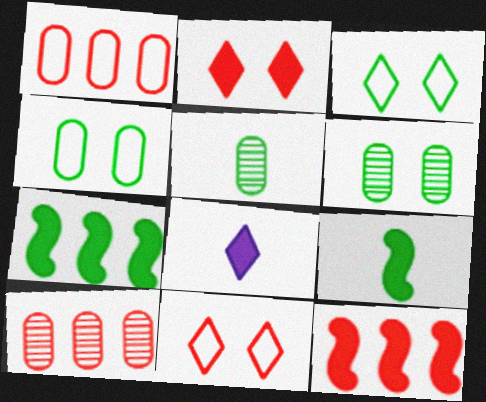[[3, 5, 7]]